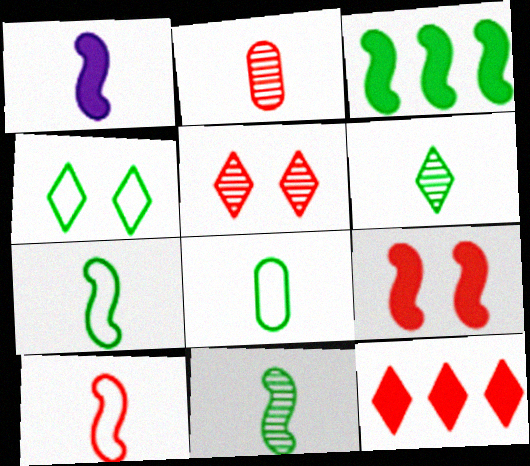[[1, 3, 9], 
[1, 10, 11]]